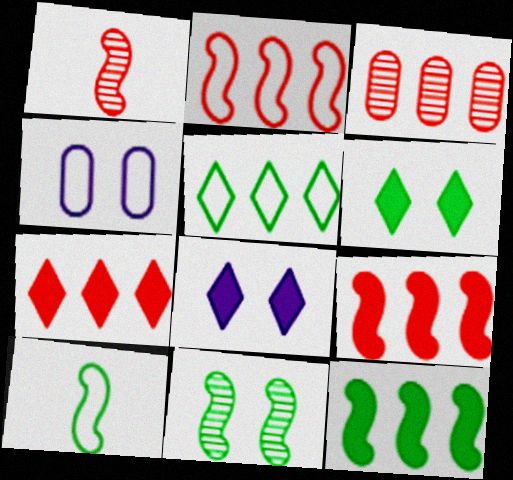[[2, 3, 7], 
[3, 8, 10], 
[10, 11, 12]]